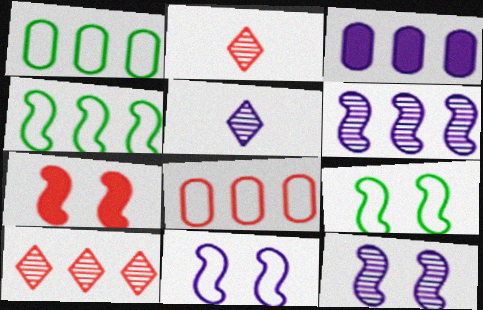[[1, 5, 7], 
[2, 3, 9], 
[2, 7, 8], 
[3, 4, 10], 
[3, 5, 11], 
[7, 9, 12]]